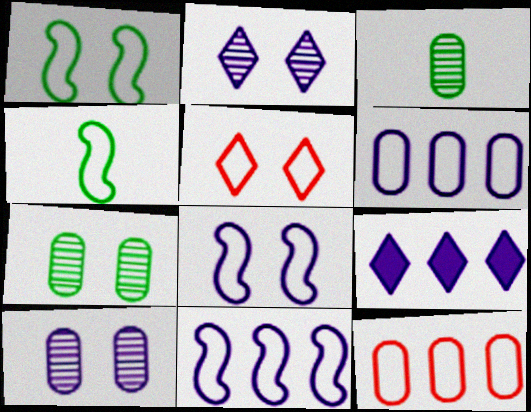[[4, 5, 6]]